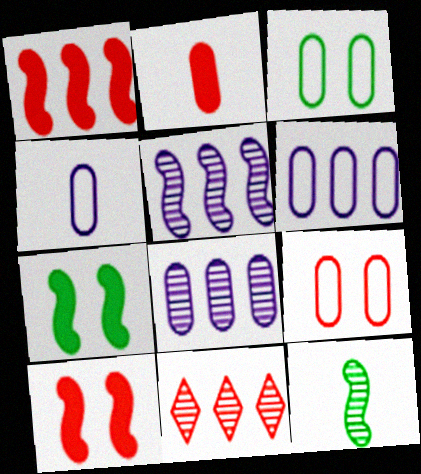[[2, 3, 8], 
[4, 7, 11]]